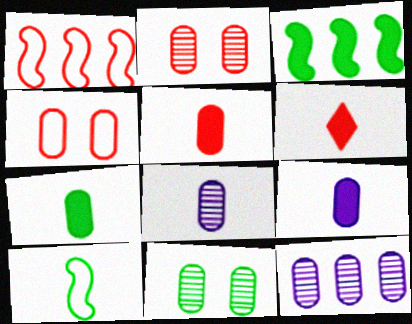[[1, 2, 6], 
[4, 7, 12], 
[5, 7, 9], 
[6, 8, 10]]